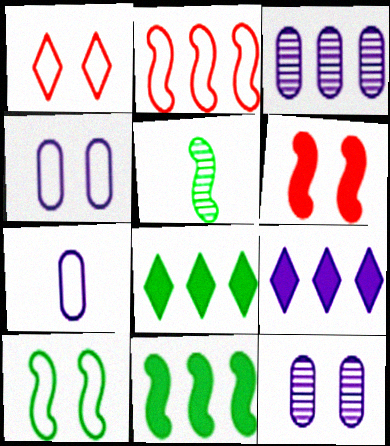[[1, 4, 10], 
[2, 3, 8], 
[5, 10, 11]]